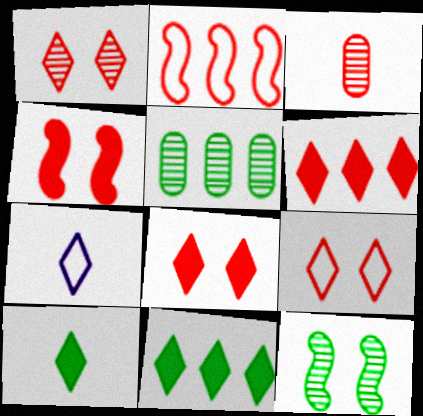[[1, 7, 11], 
[1, 8, 9], 
[2, 3, 8], 
[4, 5, 7]]